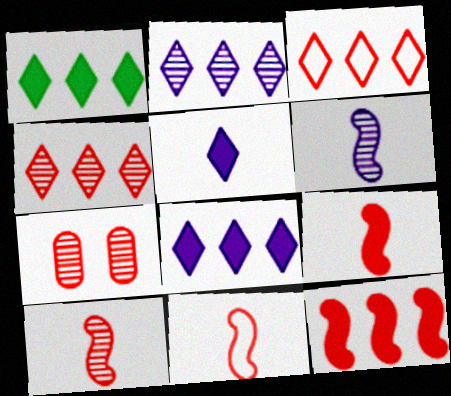[[1, 2, 3], 
[3, 7, 9], 
[4, 7, 10], 
[9, 10, 11]]